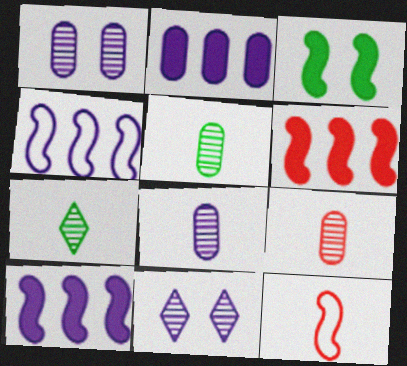[[5, 8, 9]]